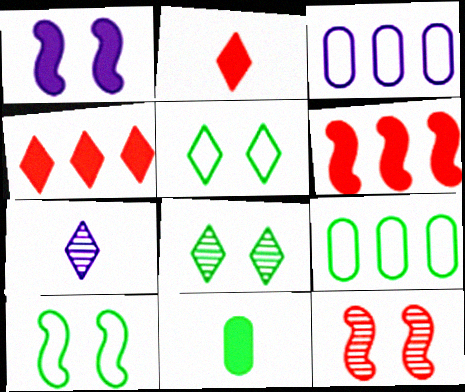[[1, 3, 7], 
[1, 4, 11], 
[1, 10, 12], 
[4, 5, 7]]